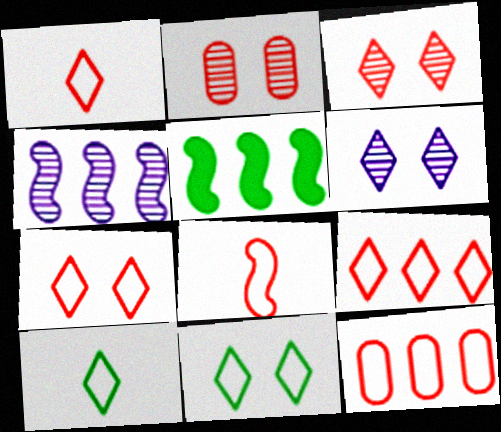[[1, 7, 9], 
[7, 8, 12]]